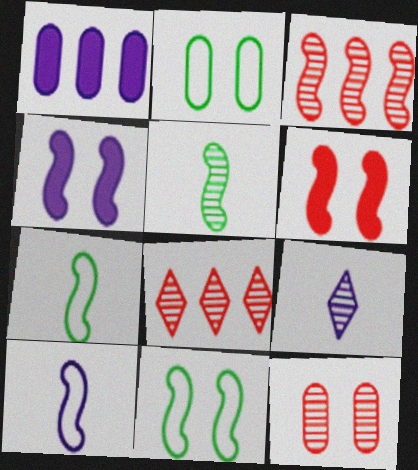[[3, 4, 7]]